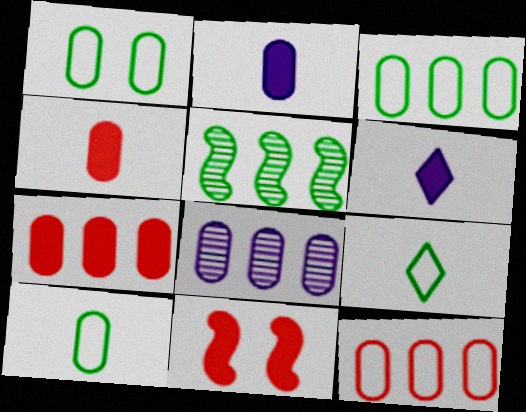[[1, 3, 10], 
[1, 4, 8], 
[3, 7, 8], 
[8, 9, 11]]